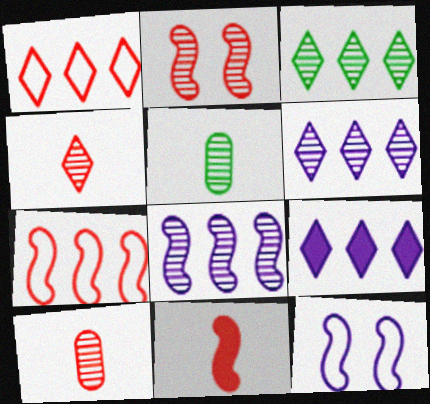[[1, 3, 9], 
[2, 5, 6], 
[2, 7, 11]]